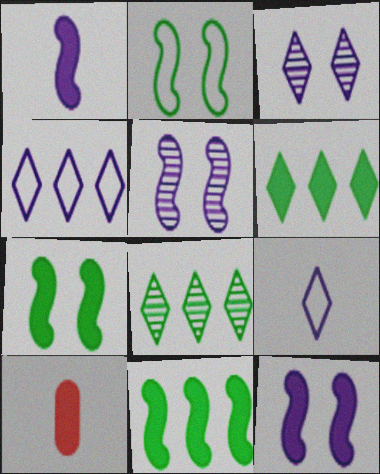[[6, 10, 12]]